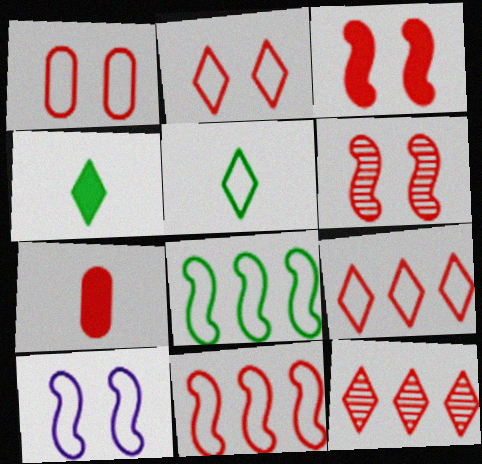[[6, 7, 9]]